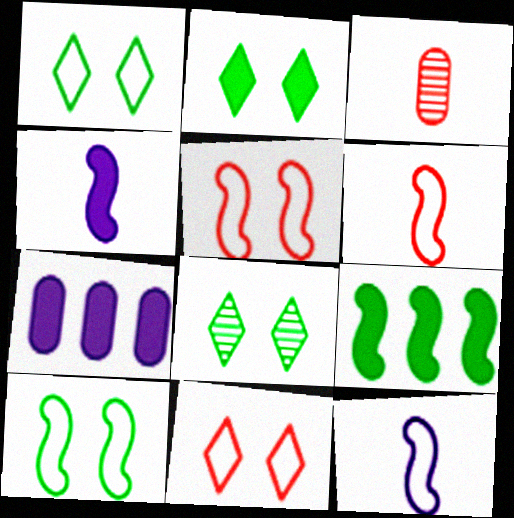[[1, 2, 8], 
[6, 7, 8]]